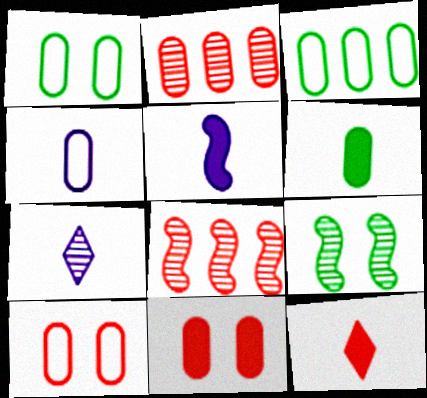[[2, 7, 9], 
[3, 4, 10], 
[4, 5, 7], 
[5, 6, 12], 
[8, 10, 12]]